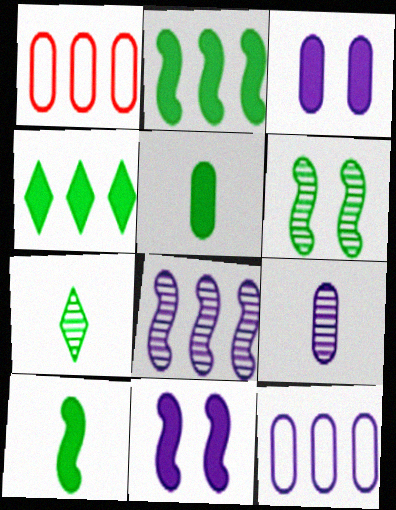[[1, 4, 8], 
[1, 7, 11], 
[3, 9, 12]]